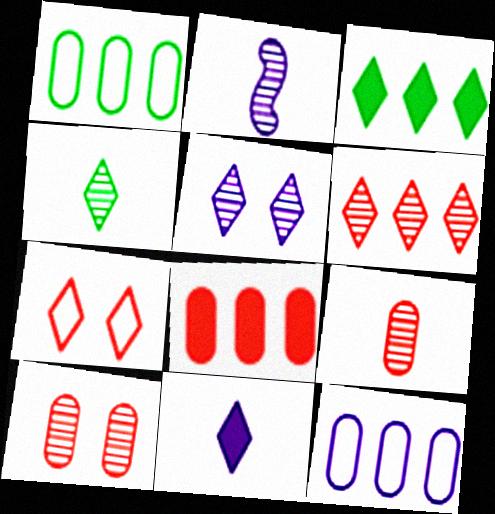[[2, 4, 9], 
[4, 5, 6]]